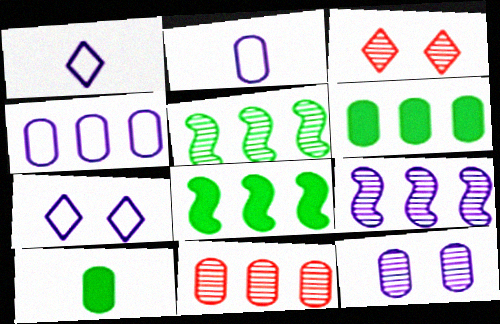[[2, 3, 8], 
[4, 6, 11]]